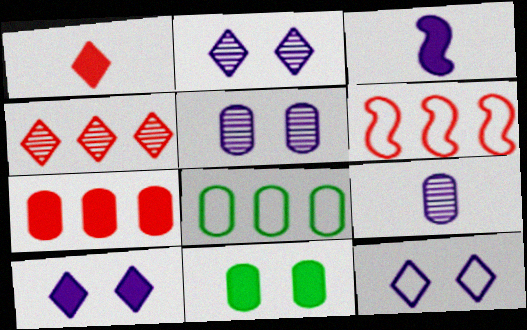[[2, 10, 12], 
[4, 6, 7]]